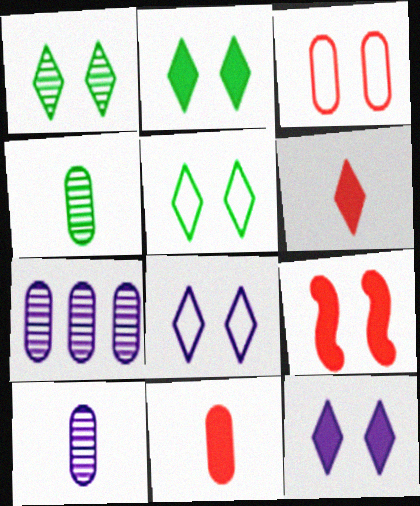[[1, 2, 5]]